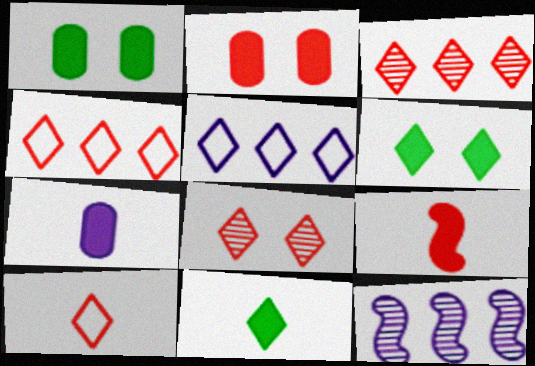[[1, 10, 12], 
[5, 8, 11], 
[7, 9, 11]]